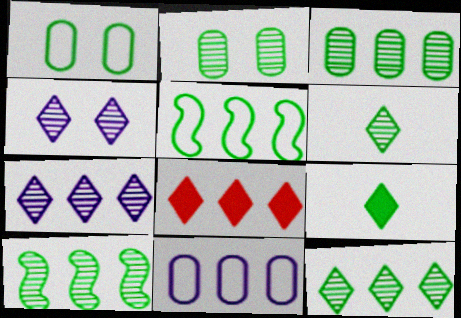[[1, 9, 10], 
[2, 5, 9], 
[2, 6, 10], 
[3, 10, 12], 
[8, 10, 11]]